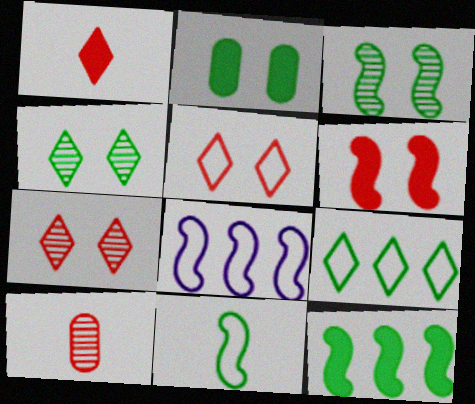[[3, 11, 12]]